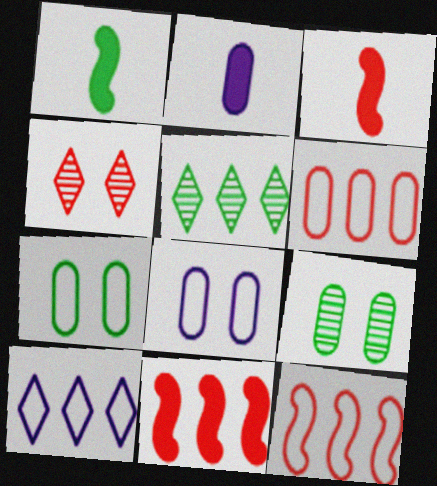[[1, 5, 7], 
[2, 6, 9], 
[3, 4, 6], 
[3, 5, 8], 
[3, 9, 10]]